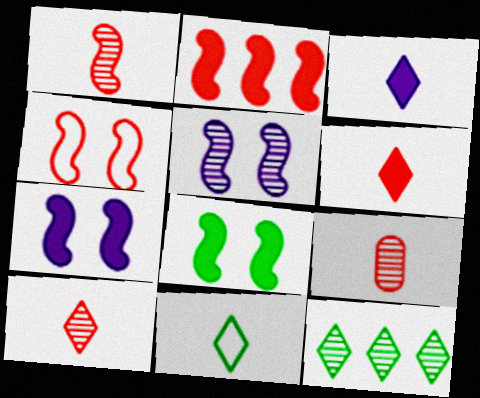[[1, 2, 4], 
[1, 9, 10], 
[3, 10, 11], 
[4, 5, 8], 
[5, 9, 12]]